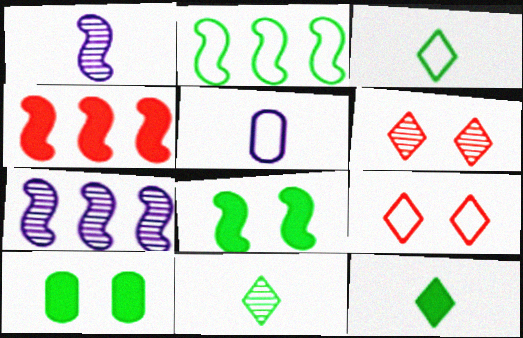[[2, 4, 7], 
[2, 5, 9], 
[2, 10, 11], 
[3, 11, 12]]